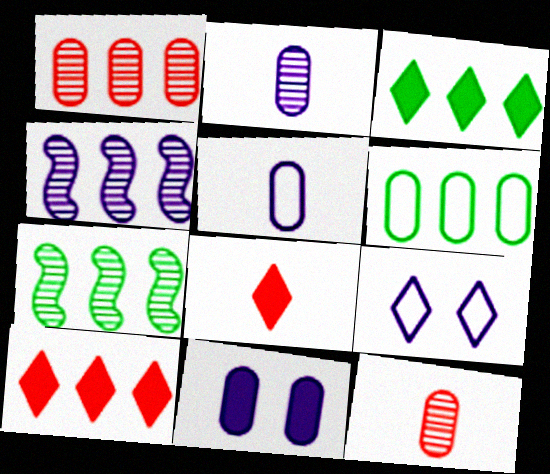[[3, 6, 7], 
[4, 6, 10], 
[6, 11, 12]]